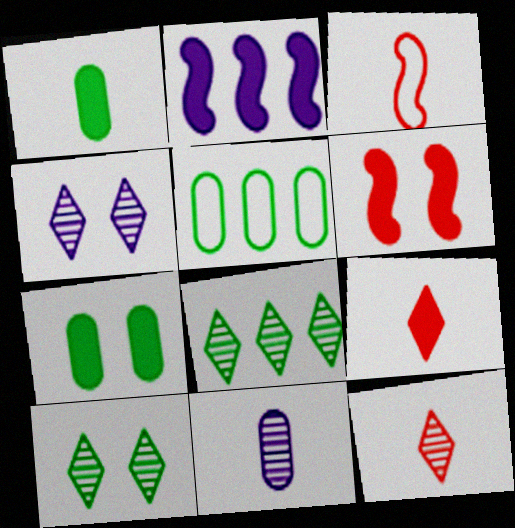[[2, 7, 9], 
[4, 8, 12]]